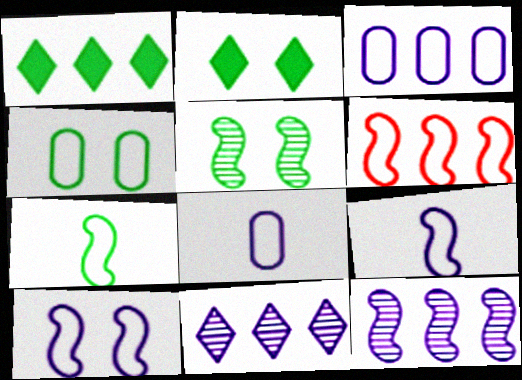[[2, 4, 5], 
[6, 7, 10]]